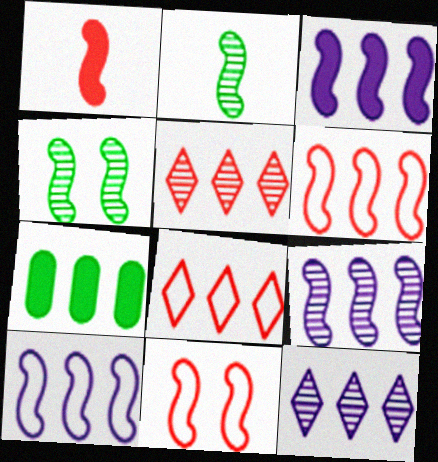[[1, 4, 10], 
[2, 3, 11], 
[3, 9, 10], 
[5, 7, 10], 
[6, 7, 12], 
[7, 8, 9]]